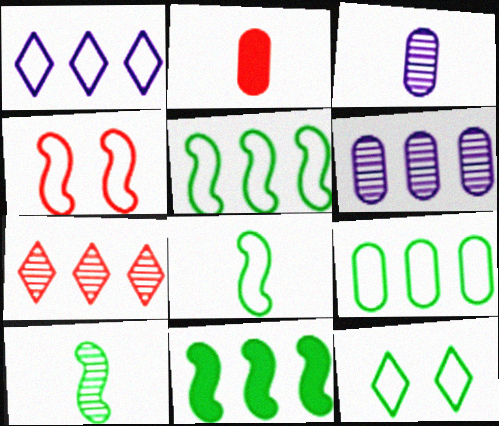[[2, 4, 7], 
[8, 9, 12]]